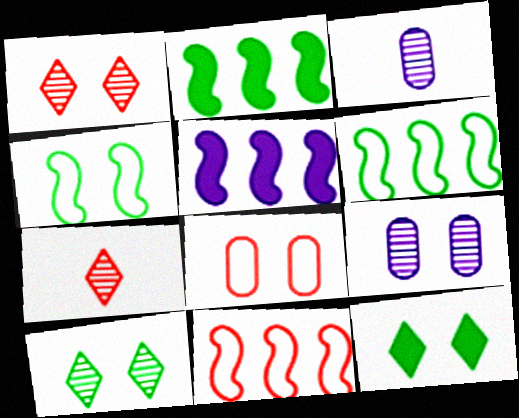[[3, 11, 12]]